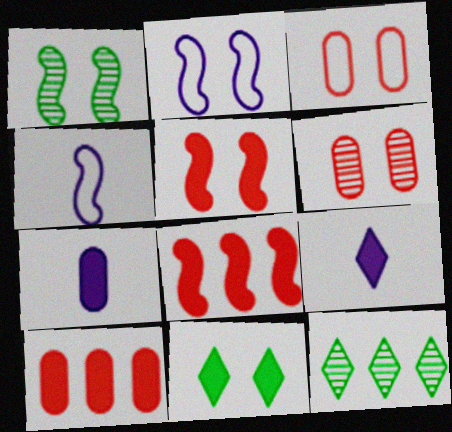[[1, 2, 5], 
[1, 4, 8], 
[2, 6, 11], 
[7, 8, 11]]